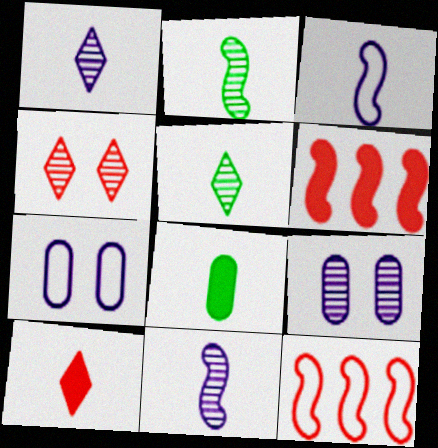[[5, 6, 7]]